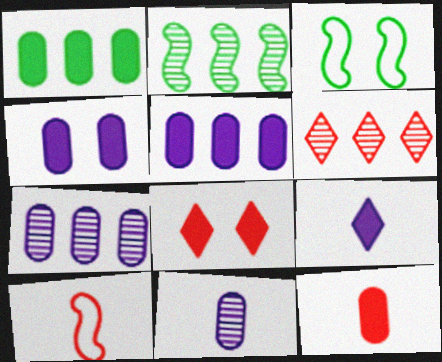[[1, 4, 12], 
[2, 6, 7]]